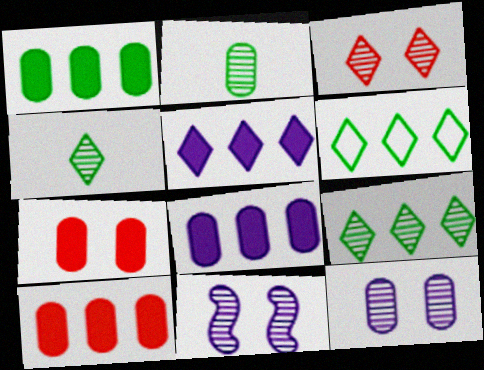[[1, 8, 10]]